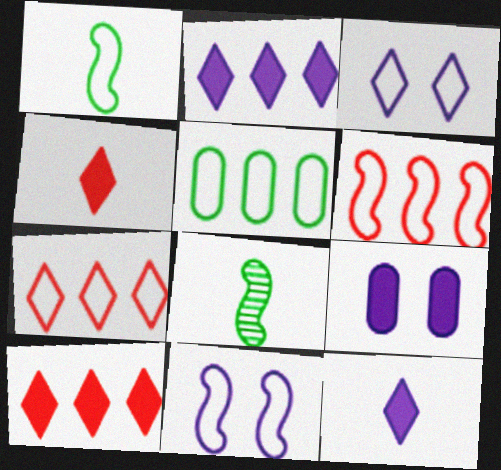[[1, 6, 11], 
[7, 8, 9]]